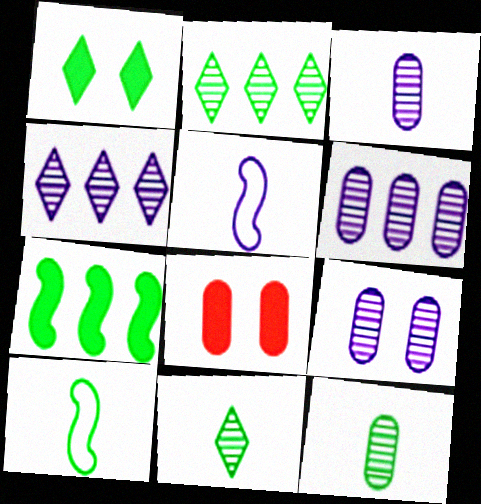[[2, 5, 8], 
[3, 6, 9], 
[4, 8, 10]]